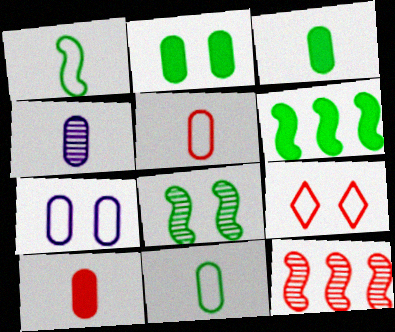[[1, 6, 8], 
[3, 4, 5], 
[4, 6, 9], 
[4, 10, 11], 
[9, 10, 12]]